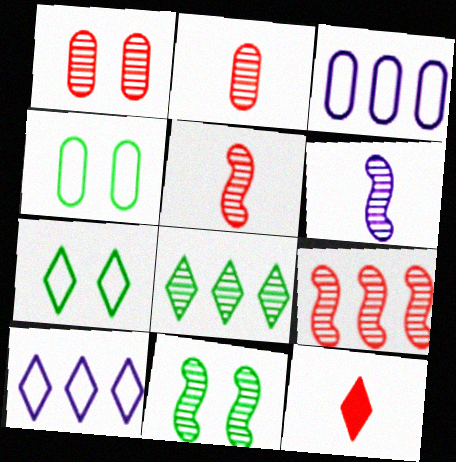[[1, 6, 8], 
[3, 11, 12], 
[6, 9, 11]]